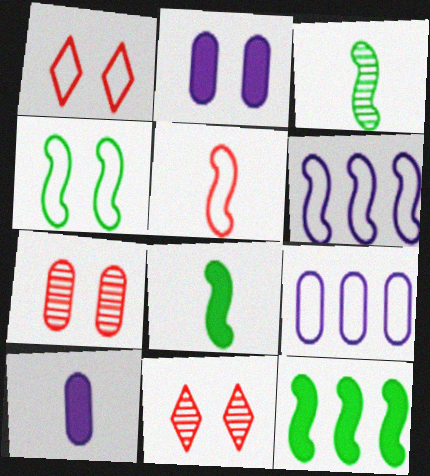[[2, 4, 11], 
[3, 4, 12], 
[4, 5, 6], 
[8, 9, 11]]